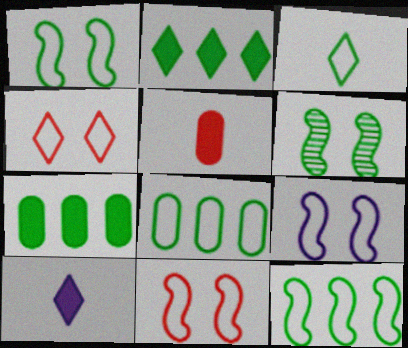[[1, 3, 8], 
[1, 9, 11], 
[3, 6, 7]]